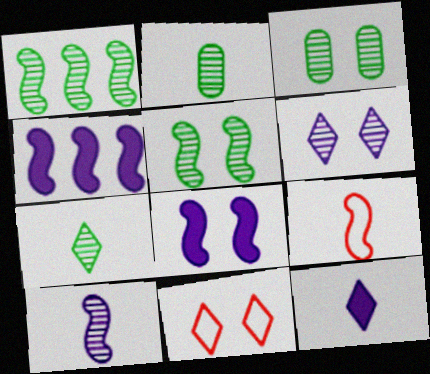[[1, 3, 7], 
[1, 8, 9], 
[2, 4, 11], 
[2, 9, 12], 
[3, 8, 11], 
[4, 5, 9]]